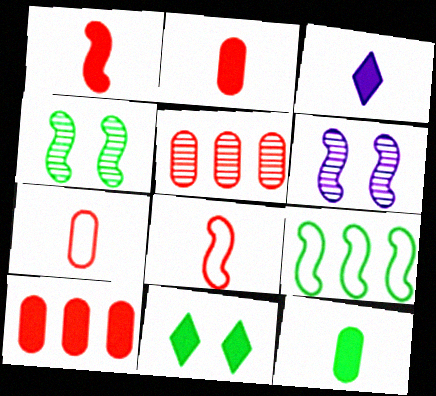[[1, 3, 12], 
[1, 6, 9]]